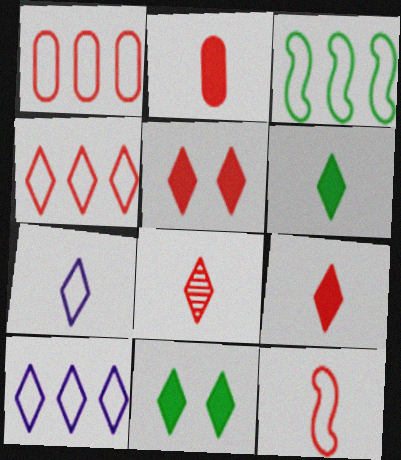[[1, 3, 10], 
[2, 8, 12], 
[4, 5, 8], 
[6, 7, 8], 
[8, 10, 11]]